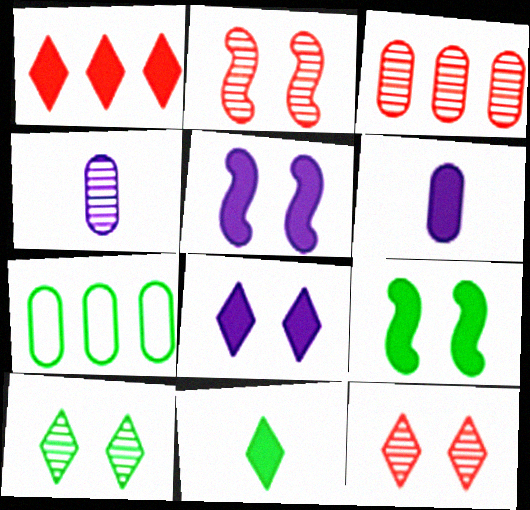[[1, 6, 9], 
[1, 8, 11]]